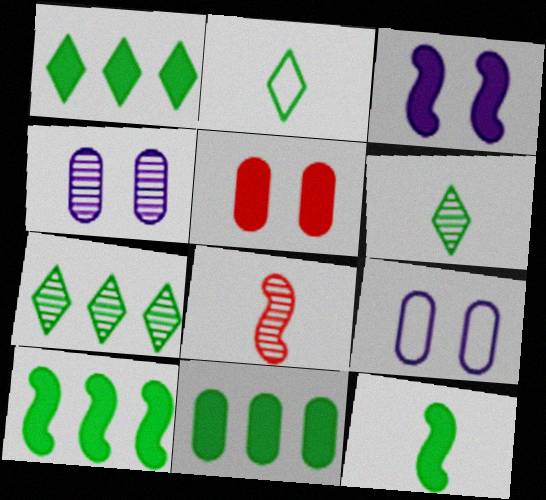[[1, 8, 9], 
[1, 10, 11], 
[4, 7, 8]]